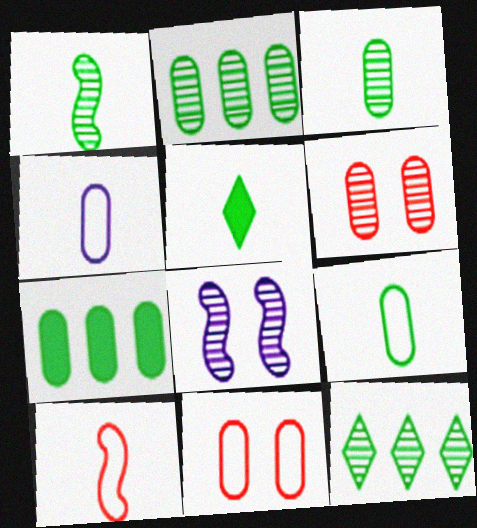[[1, 5, 9], 
[4, 6, 7]]